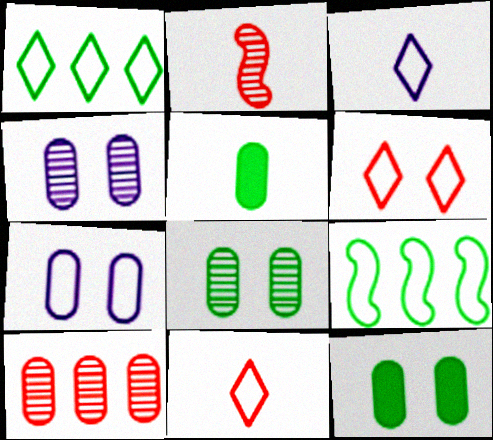[[1, 3, 6], 
[2, 3, 5], 
[5, 7, 10], 
[7, 9, 11]]